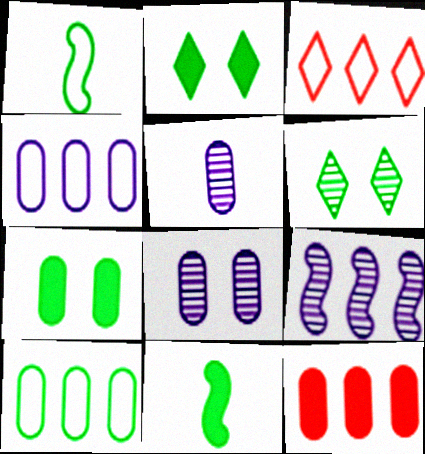[[3, 8, 11], 
[6, 10, 11]]